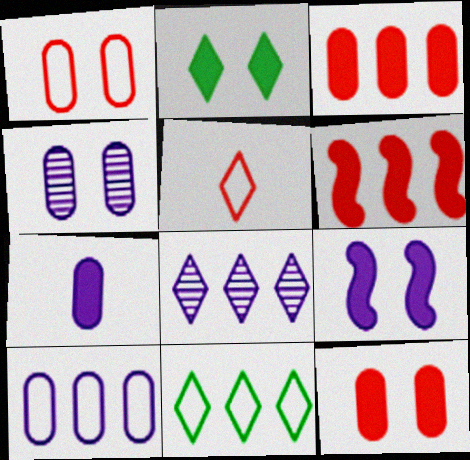[[2, 5, 8], 
[2, 6, 7], 
[2, 9, 12], 
[4, 7, 10]]